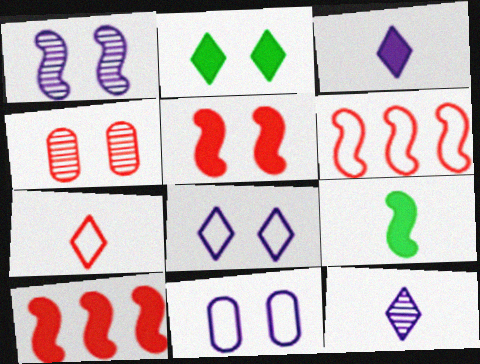[[1, 6, 9], 
[4, 7, 10]]